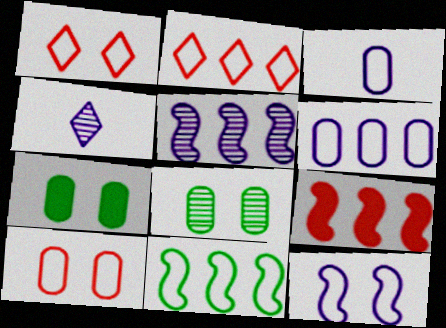[[1, 3, 11], 
[2, 6, 11], 
[5, 9, 11]]